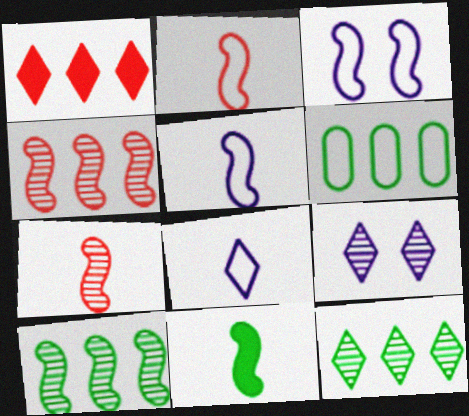[[3, 4, 11], 
[5, 7, 11]]